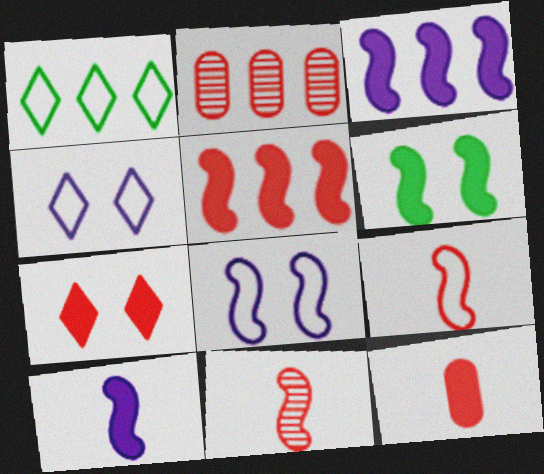[[1, 2, 3], 
[2, 7, 9], 
[5, 6, 10], 
[5, 7, 12]]